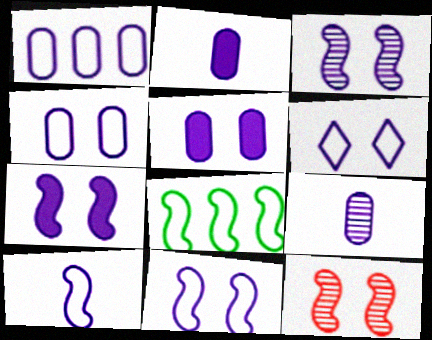[[1, 5, 9], 
[1, 6, 10], 
[3, 5, 6], 
[3, 7, 11], 
[4, 6, 11]]